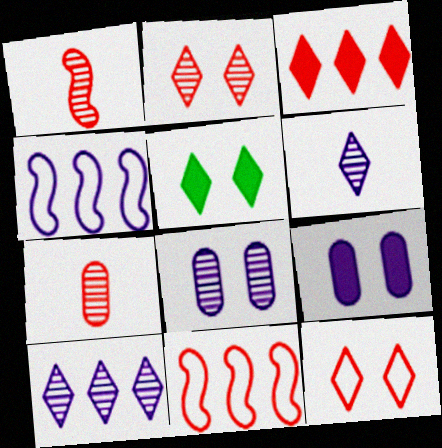[[4, 5, 7], 
[4, 6, 9]]